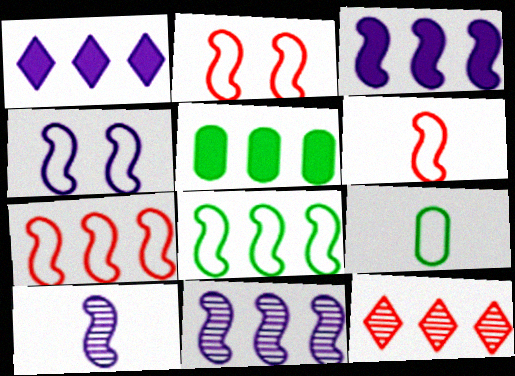[[2, 6, 7], 
[3, 4, 10], 
[4, 6, 8]]